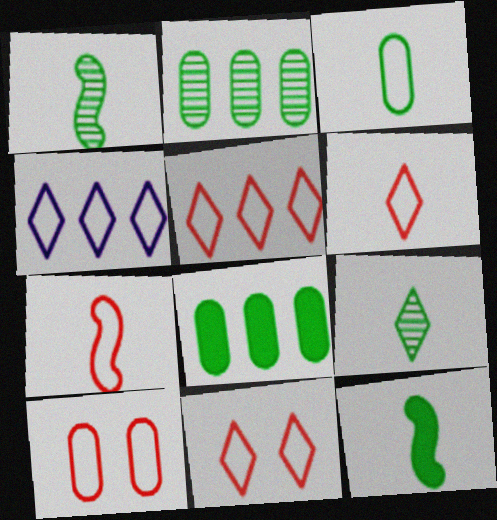[[3, 9, 12], 
[5, 6, 11], 
[5, 7, 10]]